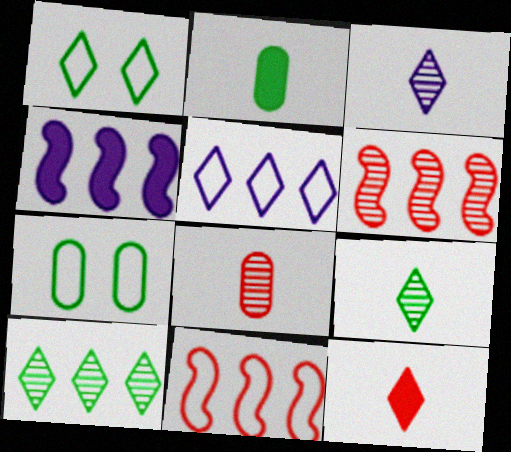[[1, 4, 8]]